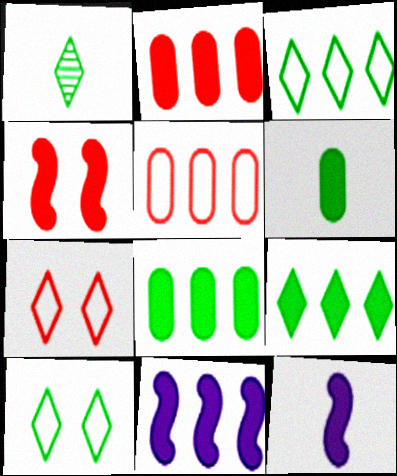[[1, 9, 10], 
[2, 9, 11]]